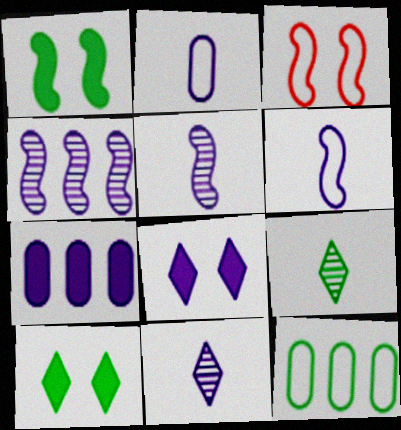[[1, 9, 12], 
[2, 4, 8], 
[3, 7, 9]]